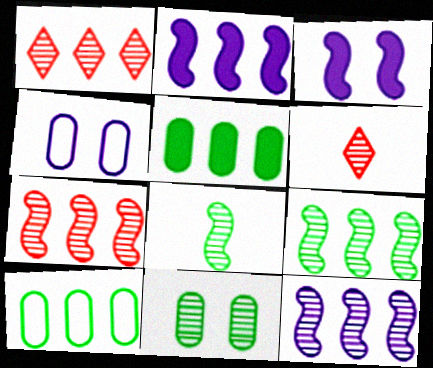[[1, 2, 10], 
[3, 6, 10], 
[6, 11, 12], 
[7, 9, 12]]